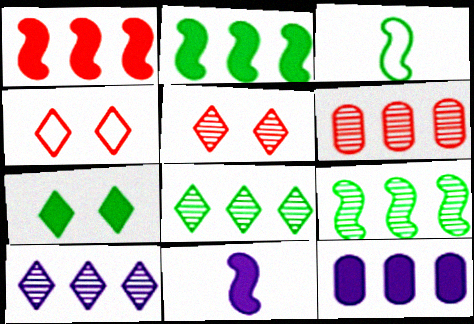[[3, 5, 12], 
[6, 9, 10]]